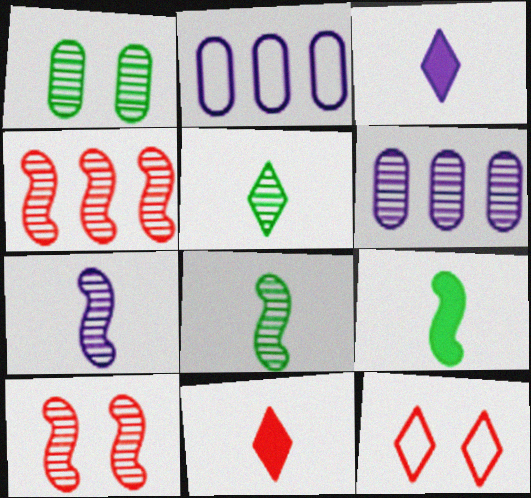[[5, 6, 10], 
[6, 9, 12]]